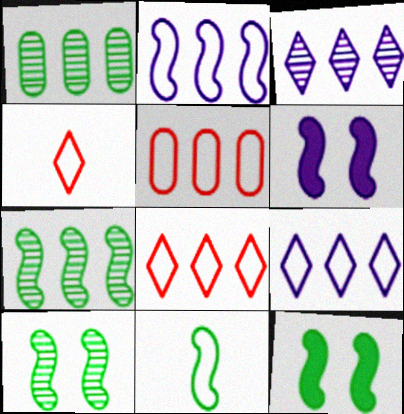[[1, 4, 6], 
[7, 11, 12]]